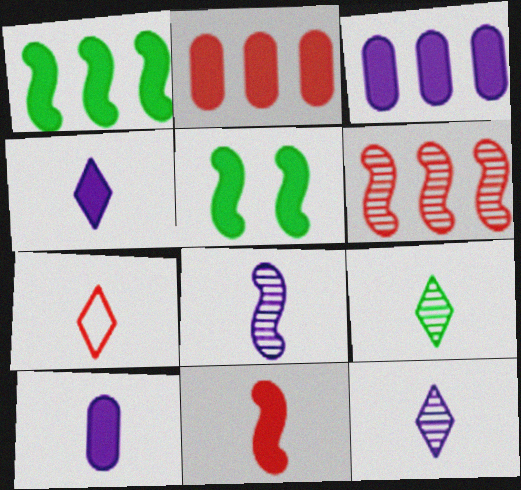[[2, 4, 5], 
[4, 7, 9]]